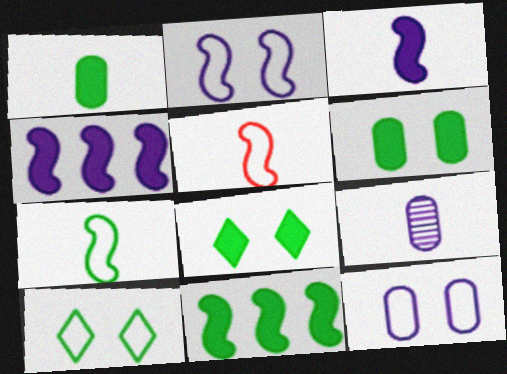[[1, 8, 11]]